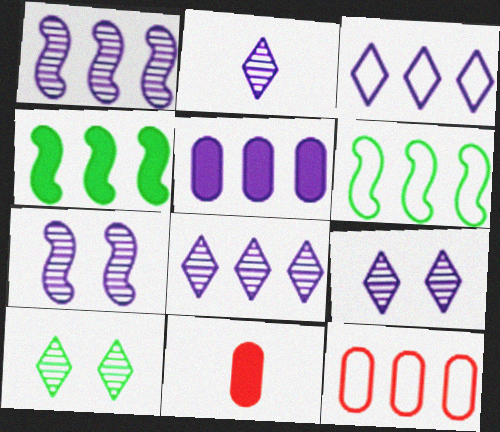[[1, 3, 5], 
[2, 8, 9], 
[3, 6, 12], 
[4, 8, 12], 
[6, 9, 11]]